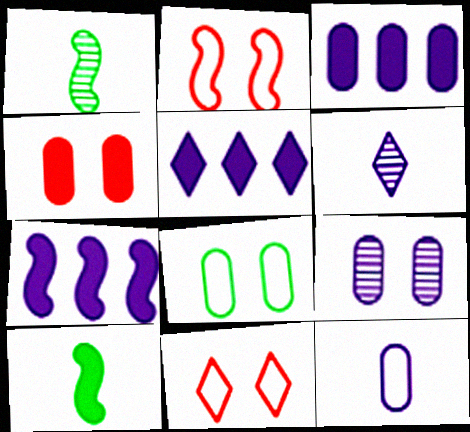[[1, 2, 7], 
[1, 3, 11], 
[3, 5, 7], 
[3, 9, 12], 
[4, 5, 10], 
[4, 8, 9]]